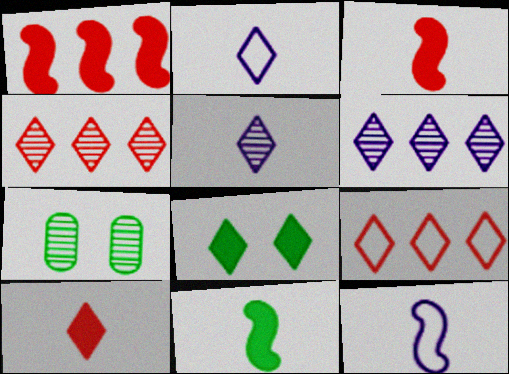[[1, 2, 7], 
[2, 4, 8], 
[5, 8, 9]]